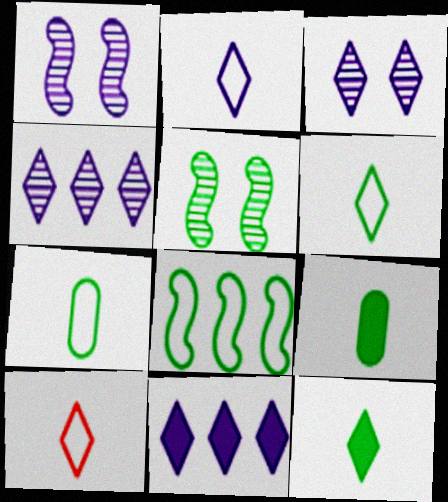[[2, 3, 11], 
[2, 6, 10]]